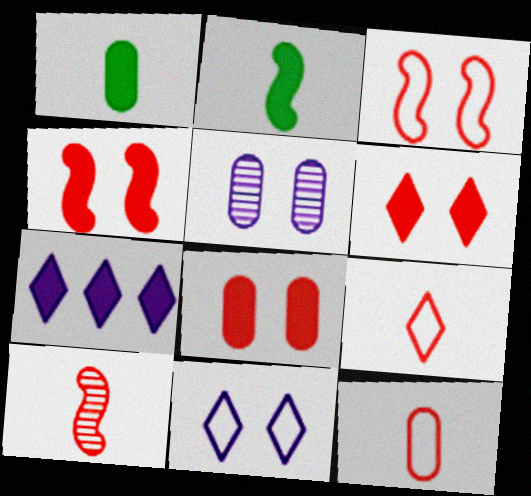[[1, 4, 7], 
[2, 7, 8], 
[4, 6, 8]]